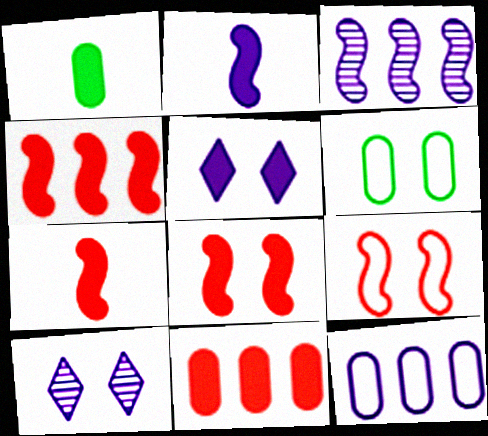[[1, 4, 5], 
[2, 10, 12], 
[4, 7, 8], 
[6, 8, 10]]